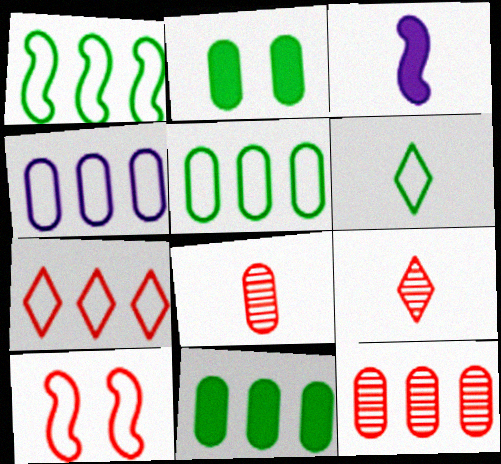[[1, 4, 7], 
[2, 4, 8], 
[3, 6, 8], 
[4, 6, 10], 
[4, 11, 12]]